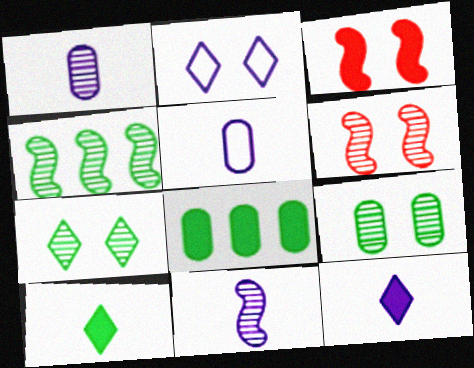[[2, 3, 9], 
[3, 8, 12], 
[4, 6, 11], 
[5, 11, 12]]